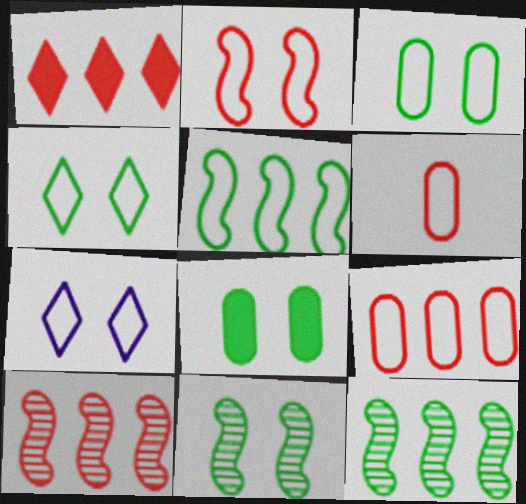[[1, 9, 10], 
[2, 3, 7], 
[4, 8, 11], 
[5, 6, 7]]